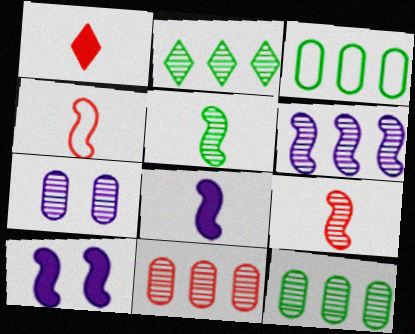[[2, 6, 11], 
[2, 7, 9], 
[4, 5, 8]]